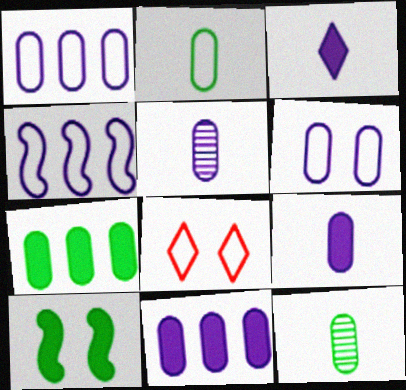[[2, 4, 8], 
[5, 6, 11]]